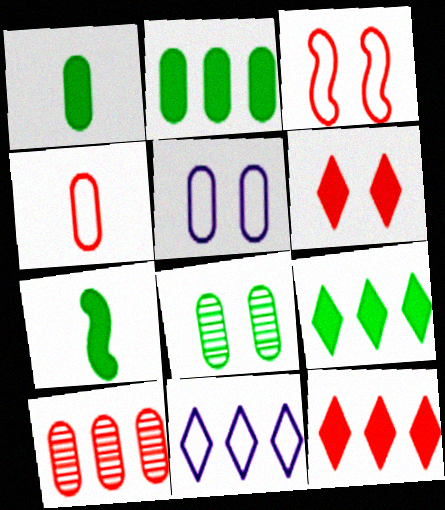[[1, 5, 10]]